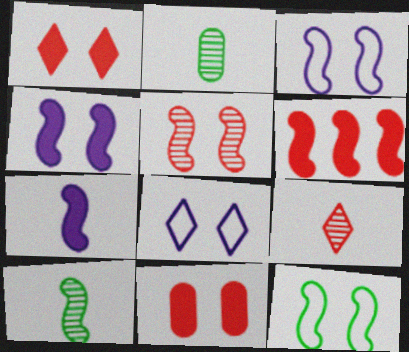[[2, 6, 8], 
[3, 6, 10], 
[4, 5, 12]]